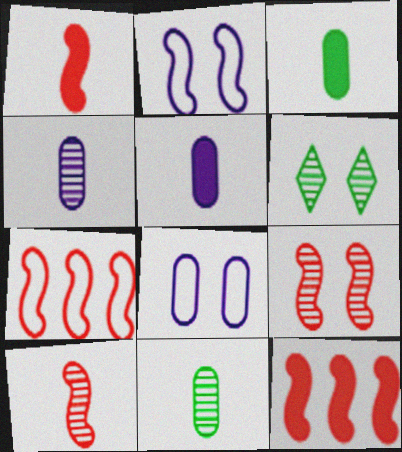[[1, 7, 9], 
[5, 6, 7]]